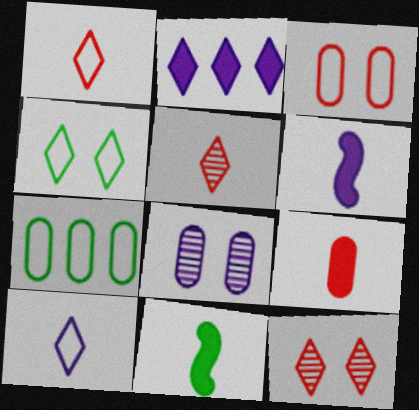[[2, 4, 5], 
[6, 7, 12], 
[7, 8, 9]]